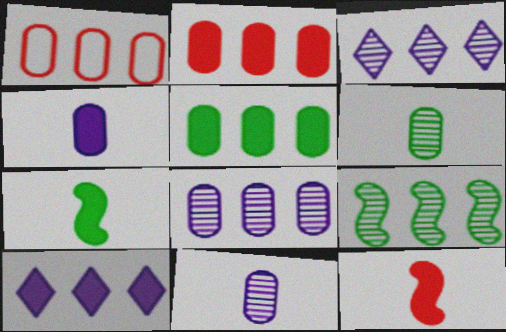[[1, 5, 8], 
[1, 9, 10]]